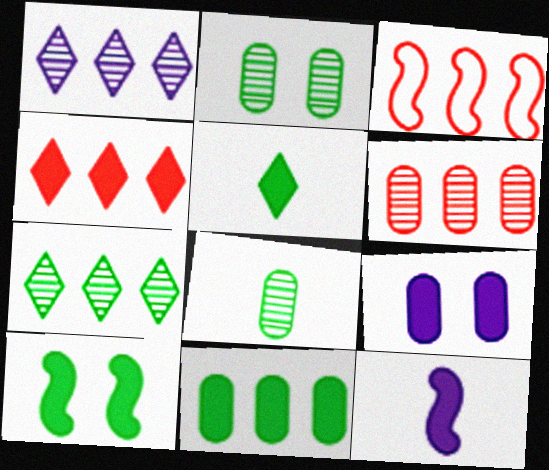[[1, 3, 11], 
[3, 4, 6], 
[5, 10, 11]]